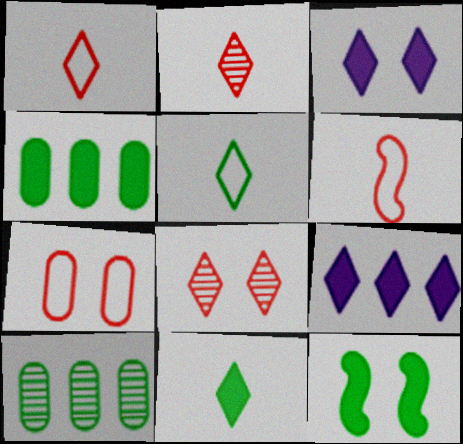[[3, 6, 10], 
[4, 11, 12], 
[5, 8, 9], 
[5, 10, 12]]